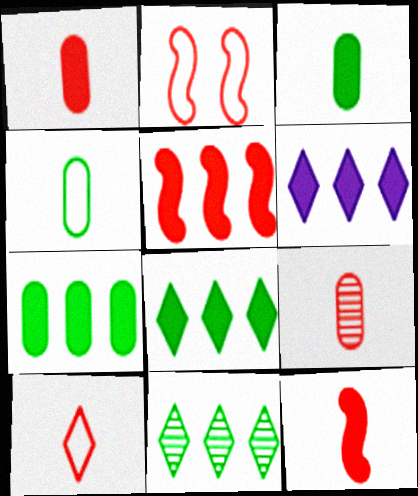[[5, 6, 7], 
[9, 10, 12]]